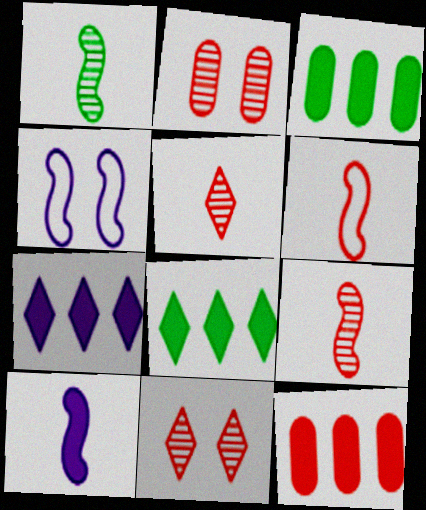[[1, 6, 10], 
[3, 4, 5], 
[6, 11, 12]]